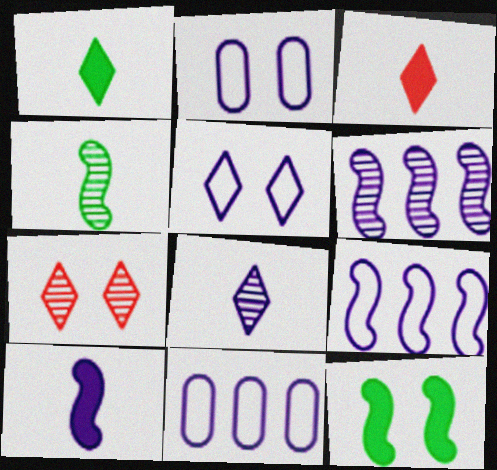[[2, 7, 12]]